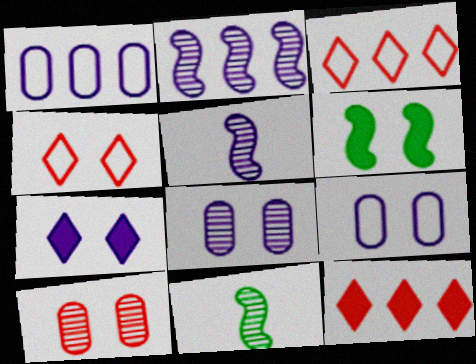[[1, 5, 7], 
[4, 6, 8], 
[9, 11, 12]]